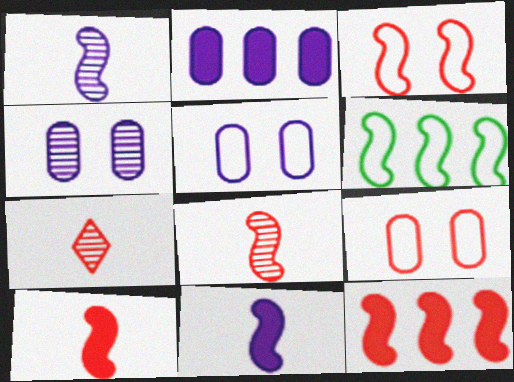[[3, 8, 12], 
[7, 9, 12]]